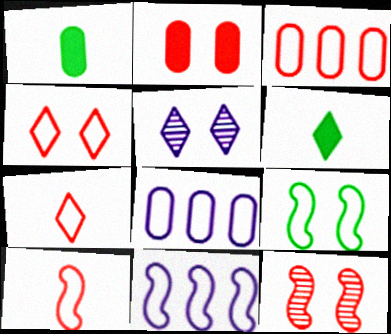[[2, 4, 12], 
[2, 5, 9], 
[3, 4, 10], 
[6, 8, 12], 
[7, 8, 9], 
[9, 10, 11]]